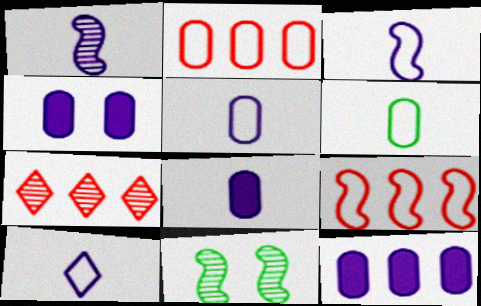[[1, 8, 10], 
[3, 5, 10], 
[4, 8, 12]]